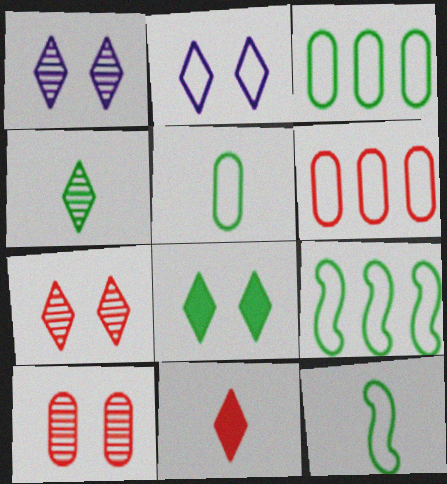[[2, 6, 12], 
[2, 7, 8]]